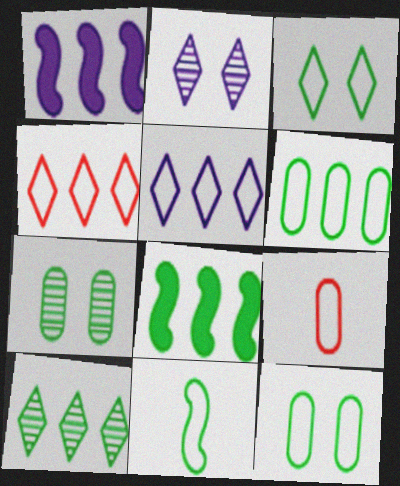[[2, 8, 9], 
[3, 6, 11], 
[6, 8, 10]]